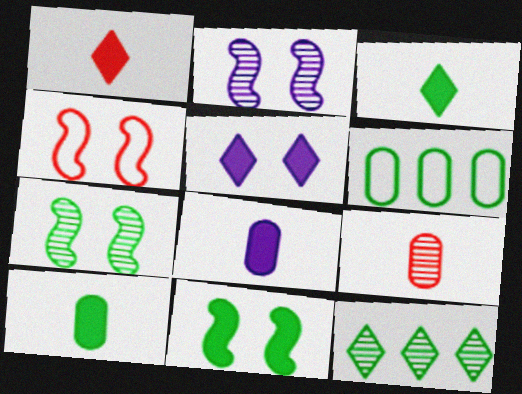[[1, 2, 6], 
[2, 4, 11], 
[2, 9, 12], 
[3, 6, 7], 
[4, 8, 12]]